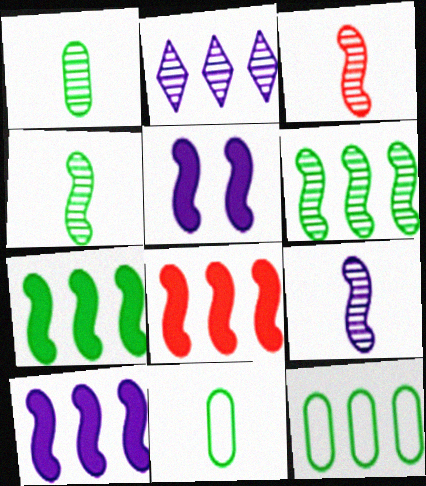[[2, 8, 12], 
[3, 4, 9], 
[7, 8, 10]]